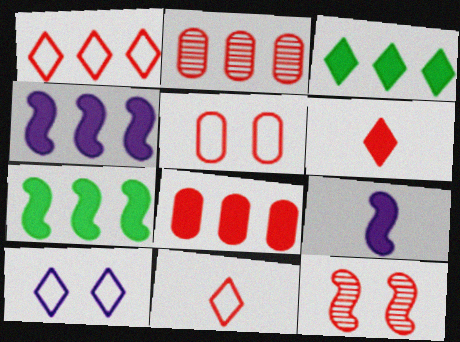[[3, 4, 8], 
[8, 11, 12]]